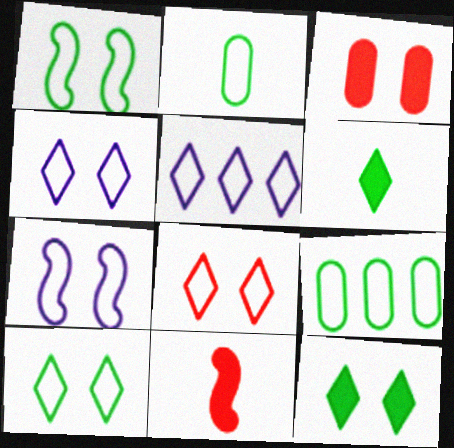[[4, 8, 10]]